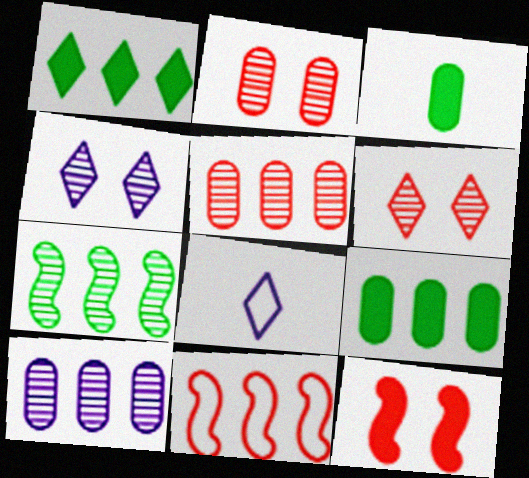[[1, 6, 8], 
[1, 10, 11], 
[3, 4, 11]]